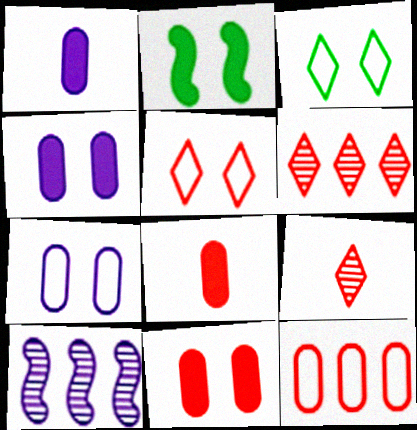[[3, 8, 10]]